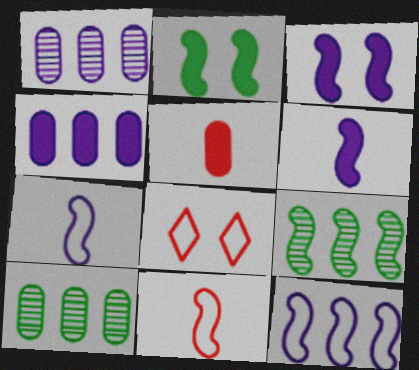[[3, 9, 11], 
[6, 8, 10]]